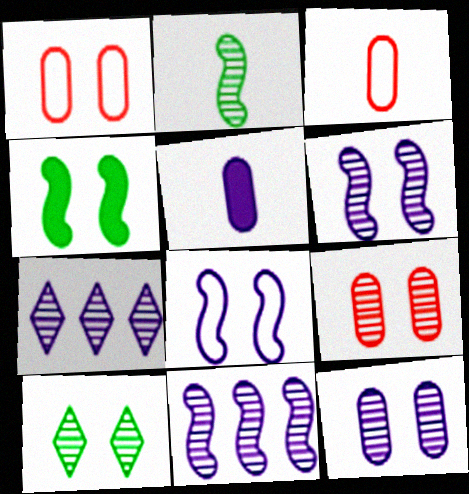[[2, 7, 9], 
[3, 4, 7], 
[5, 7, 8], 
[6, 9, 10]]